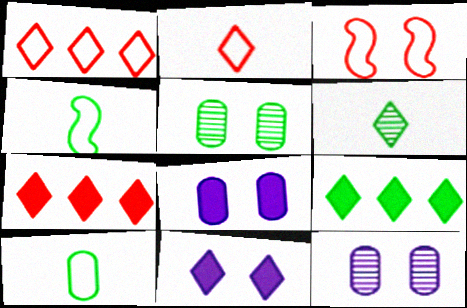[[1, 6, 11], 
[3, 5, 11], 
[4, 5, 9], 
[4, 7, 12]]